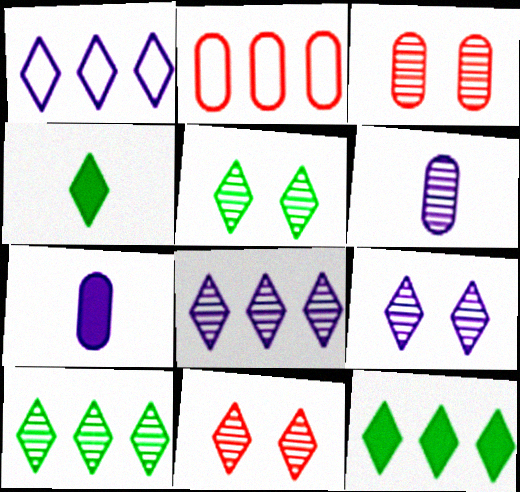[[1, 4, 11], 
[5, 9, 11]]